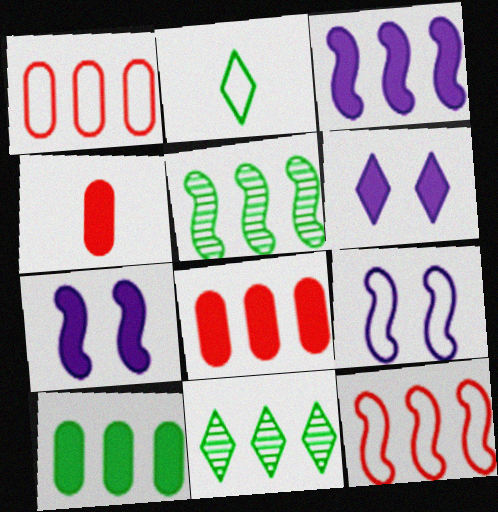[[1, 2, 9], 
[1, 3, 11], 
[3, 5, 12], 
[4, 9, 11]]